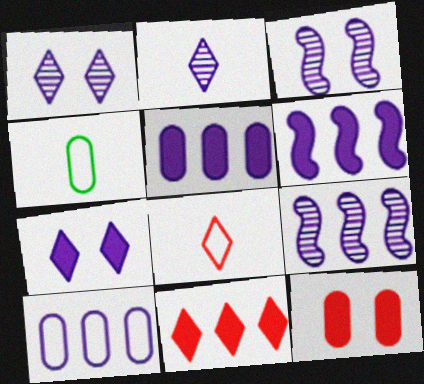[[3, 4, 11]]